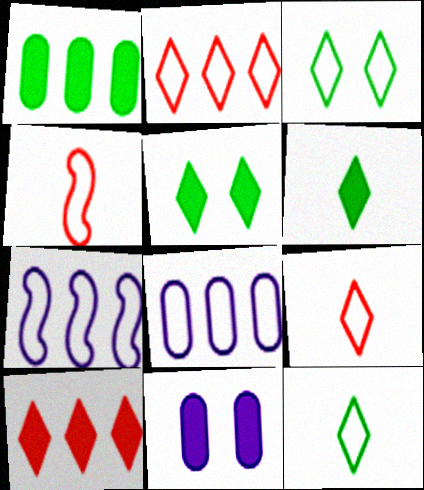[[3, 4, 8]]